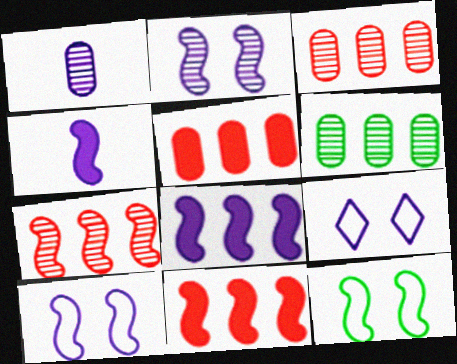[[1, 8, 9], 
[4, 7, 12]]